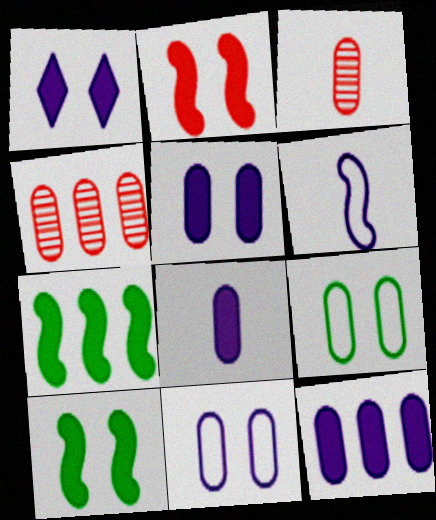[[3, 9, 12], 
[4, 8, 9], 
[5, 8, 12]]